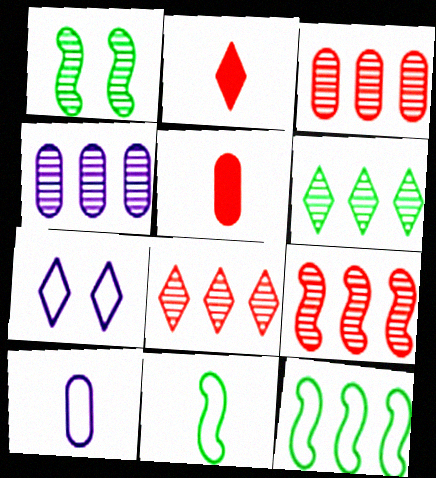[[2, 6, 7], 
[3, 8, 9], 
[4, 6, 9]]